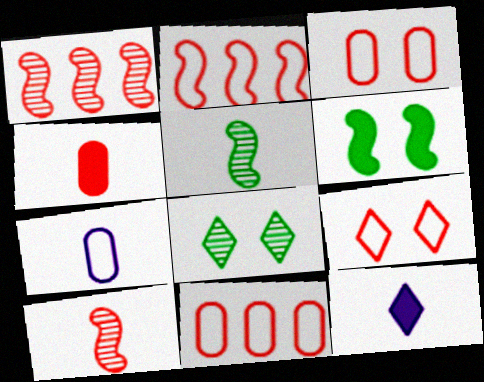[[1, 4, 9]]